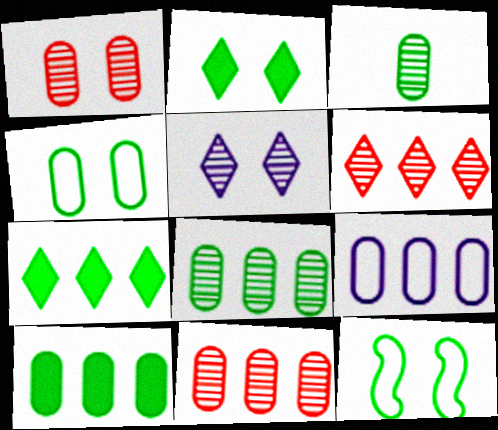[[3, 4, 10], 
[3, 7, 12], 
[9, 10, 11]]